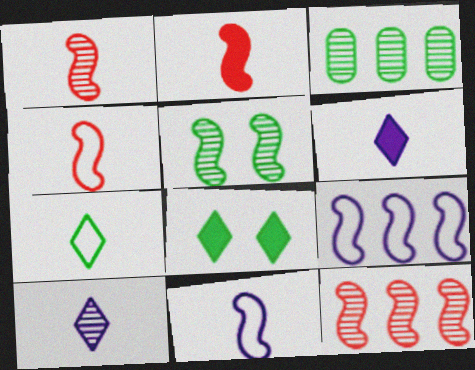[[1, 2, 4], 
[2, 5, 9]]